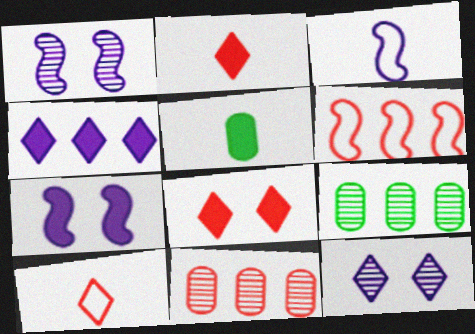[[3, 8, 9], 
[4, 6, 9], 
[5, 6, 12], 
[7, 9, 10]]